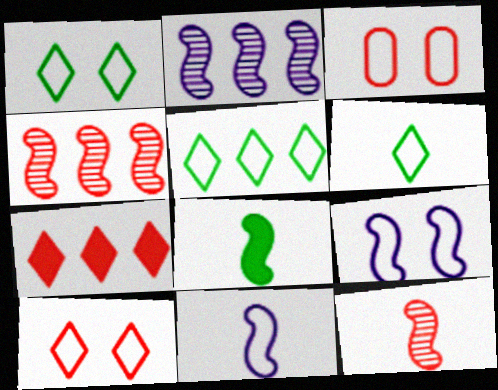[[1, 3, 9], 
[1, 5, 6], 
[3, 5, 11], 
[3, 7, 12], 
[4, 8, 9], 
[8, 11, 12]]